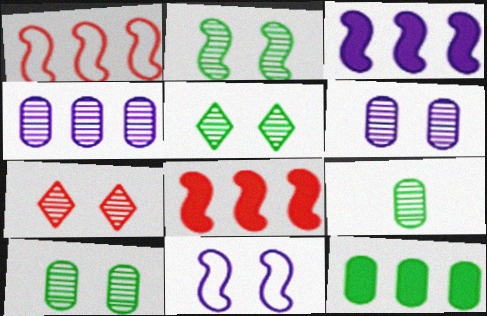[[2, 5, 10], 
[2, 6, 7]]